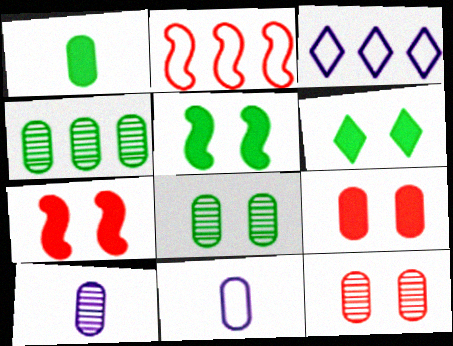[[2, 6, 10], 
[4, 9, 11], 
[4, 10, 12]]